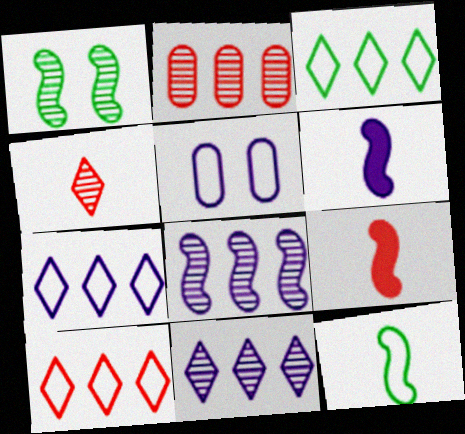[[3, 7, 10], 
[5, 6, 11], 
[5, 10, 12]]